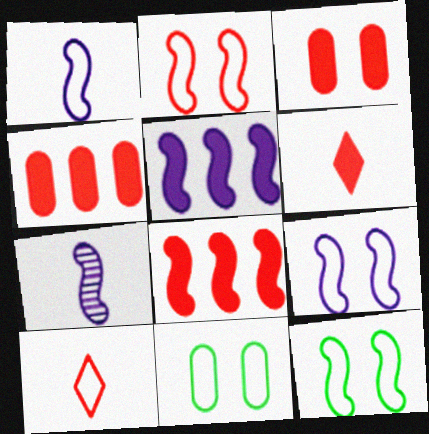[[2, 9, 12], 
[3, 6, 8], 
[5, 7, 9], 
[7, 8, 12]]